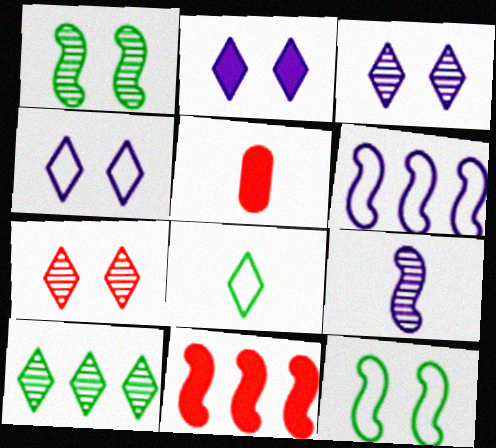[[2, 3, 4], 
[5, 8, 9], 
[9, 11, 12]]